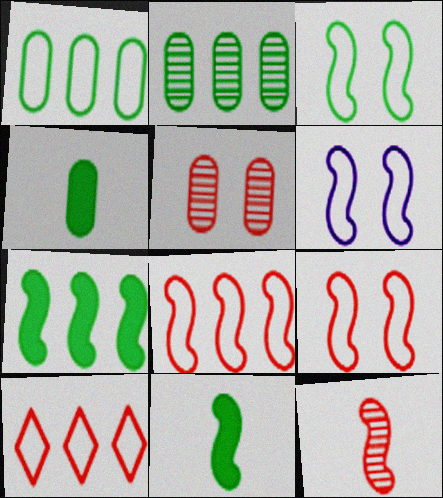[[3, 6, 9], 
[6, 7, 12]]